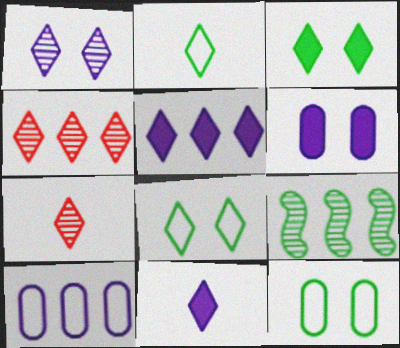[[2, 7, 11], 
[4, 8, 11], 
[5, 7, 8]]